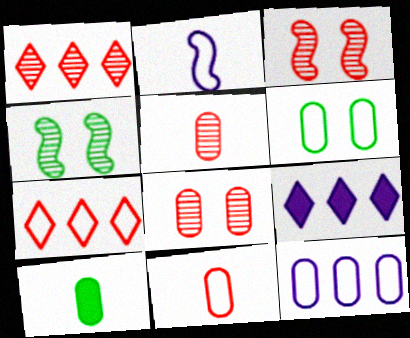[[1, 3, 5], 
[2, 6, 7], 
[4, 9, 11], 
[6, 11, 12], 
[8, 10, 12]]